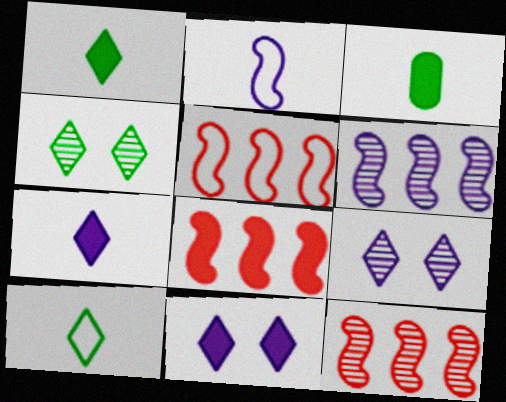[[3, 5, 9], 
[3, 8, 11], 
[5, 8, 12]]